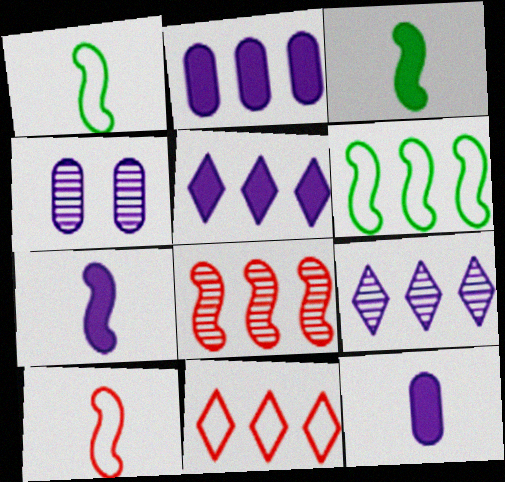[[3, 4, 11]]